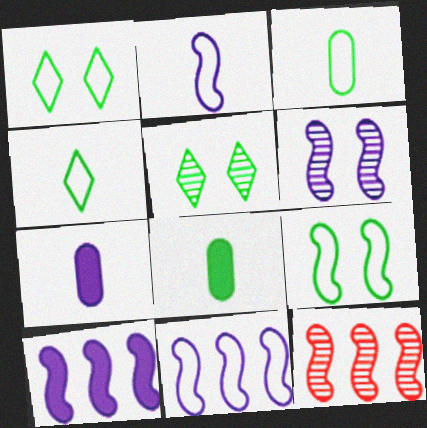[[1, 7, 12], 
[2, 6, 10]]